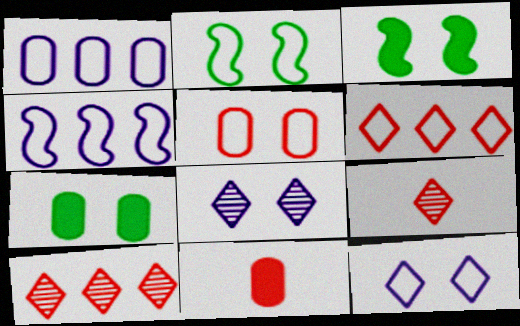[[1, 3, 9], 
[2, 5, 12], 
[3, 5, 8], 
[4, 7, 9]]